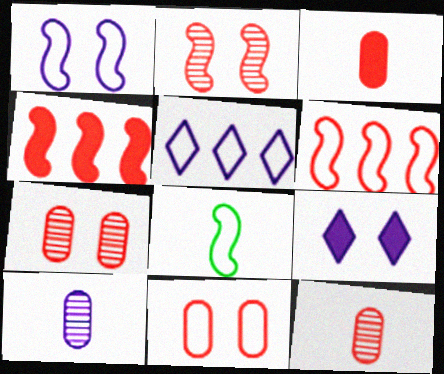[[1, 6, 8], 
[5, 8, 11]]